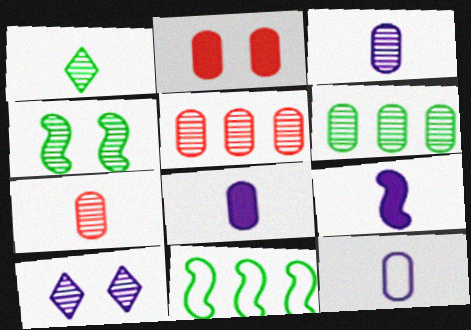[[1, 4, 6], 
[2, 6, 12], 
[3, 8, 12]]